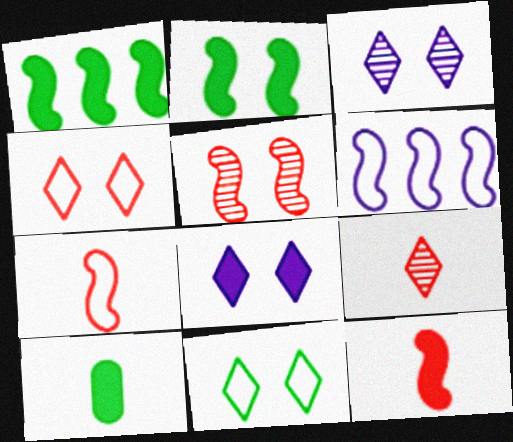[]